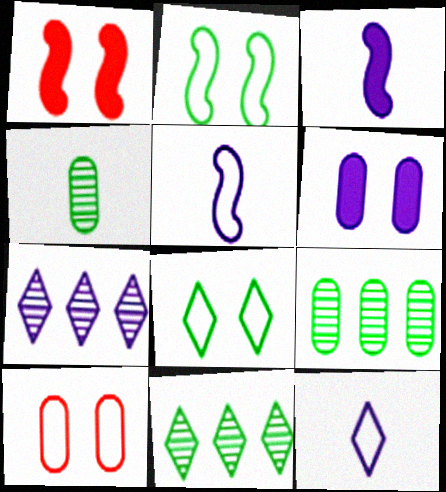[[1, 9, 12], 
[3, 10, 11], 
[5, 6, 7]]